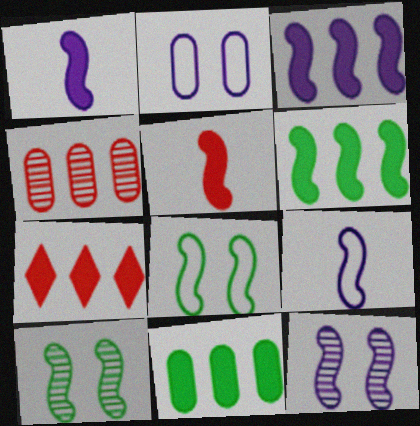[[3, 7, 11], 
[3, 9, 12]]